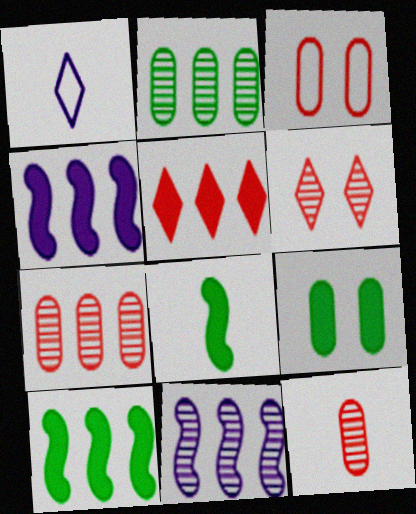[[1, 8, 12]]